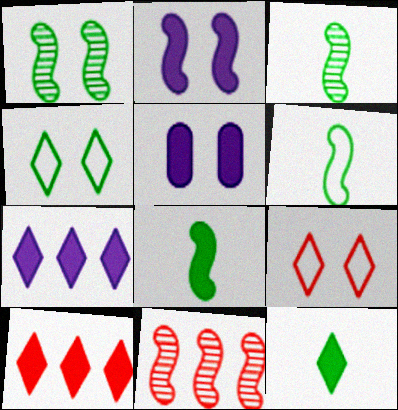[[1, 5, 9], 
[2, 6, 11], 
[3, 6, 8], 
[5, 8, 10]]